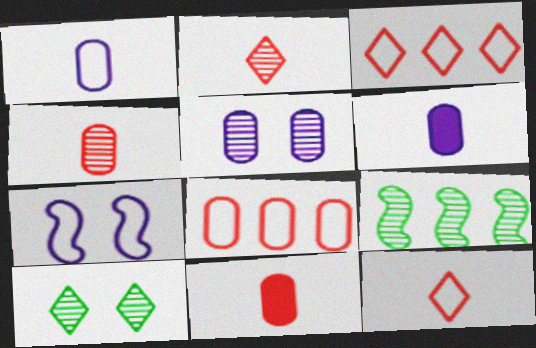[[2, 5, 9]]